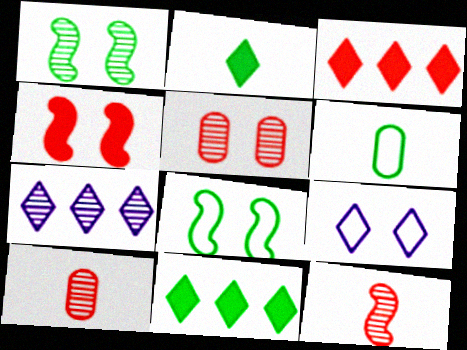[[1, 6, 11], 
[1, 7, 10], 
[4, 6, 7]]